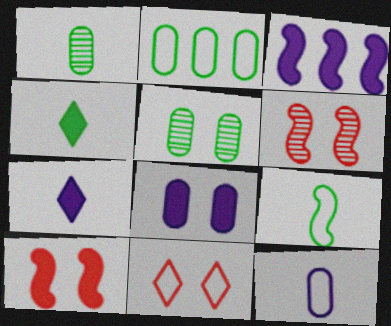[[1, 3, 11], 
[1, 4, 9], 
[2, 6, 7], 
[3, 6, 9], 
[3, 7, 8]]